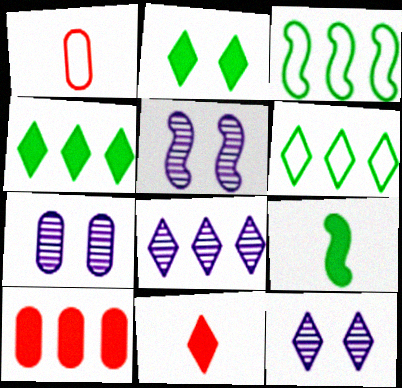[[1, 4, 5], 
[3, 7, 11], 
[3, 8, 10], 
[5, 7, 12], 
[6, 11, 12]]